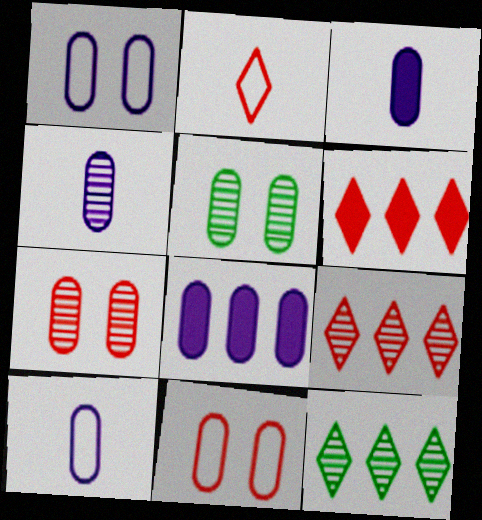[[1, 4, 8], 
[3, 4, 10]]